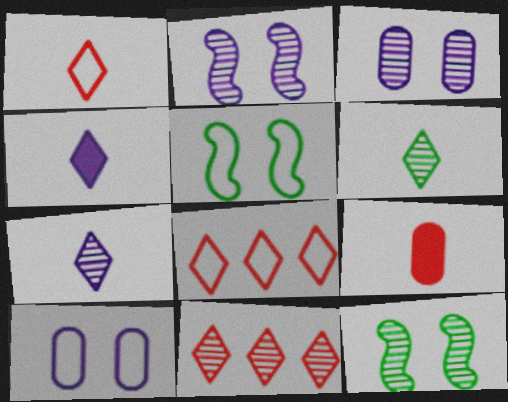[[1, 4, 6]]